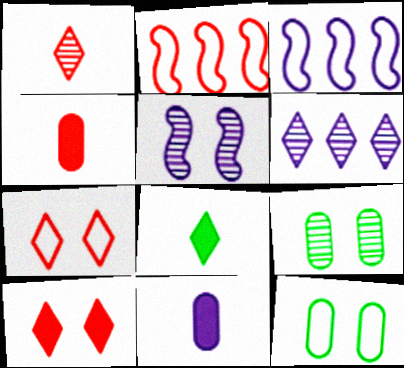[[5, 10, 12], 
[6, 7, 8]]